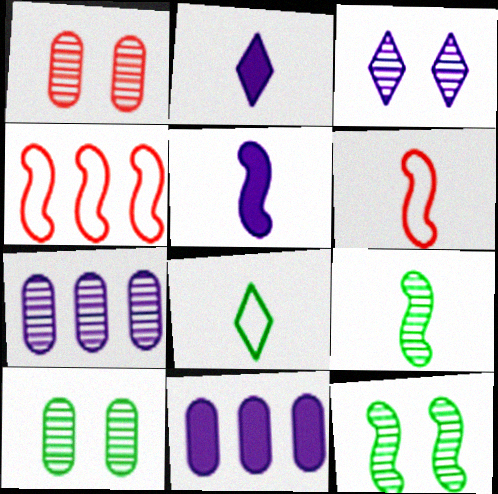[[1, 3, 12], 
[2, 4, 10], 
[4, 5, 12], 
[5, 6, 9]]